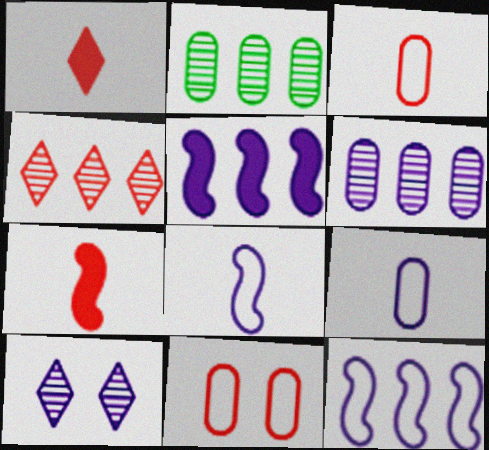[[4, 7, 11], 
[5, 9, 10]]